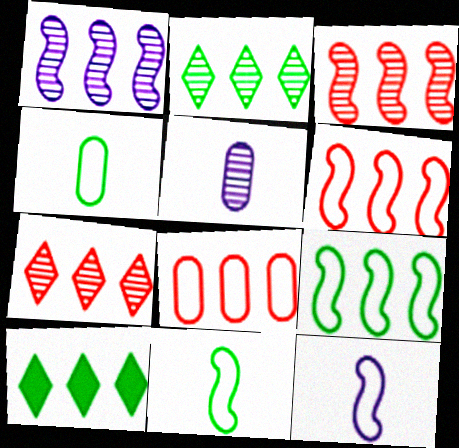[[1, 8, 10]]